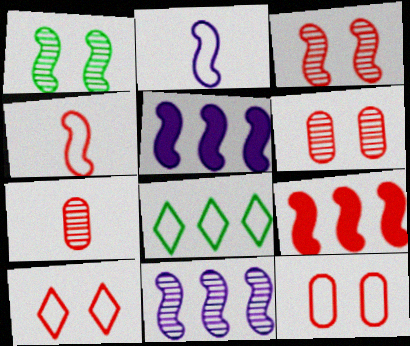[[1, 2, 9], 
[1, 4, 5], 
[2, 8, 12], 
[3, 4, 9], 
[7, 9, 10]]